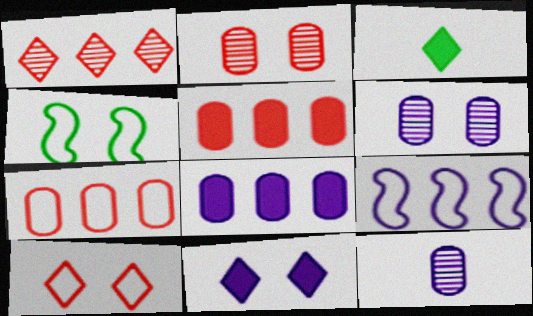[[2, 3, 9], 
[2, 4, 11], 
[9, 11, 12]]